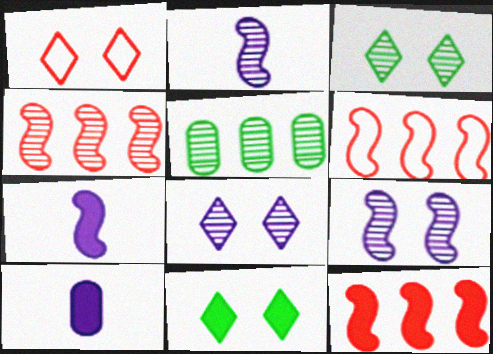[[1, 5, 7], 
[1, 8, 11], 
[3, 6, 10], 
[4, 6, 12], 
[10, 11, 12]]